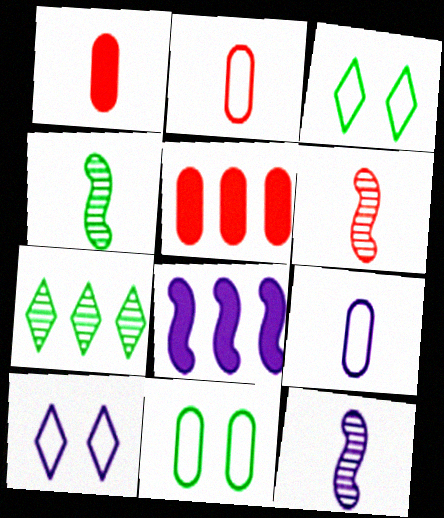[[3, 5, 12], 
[4, 5, 10], 
[4, 6, 12]]